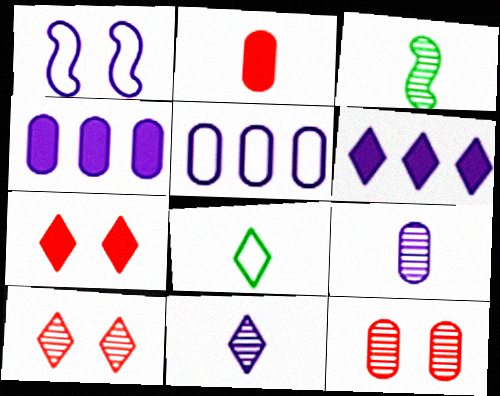[[1, 4, 11], 
[1, 6, 9], 
[3, 5, 7], 
[6, 8, 10]]